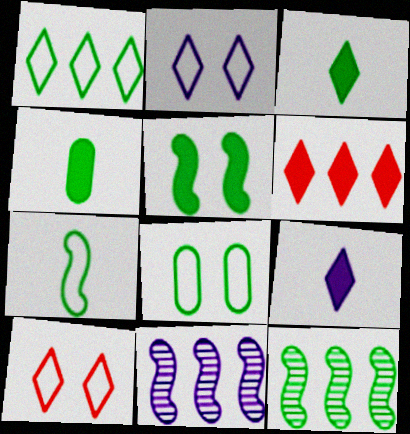[[1, 7, 8], 
[3, 8, 12], 
[4, 10, 11], 
[5, 7, 12]]